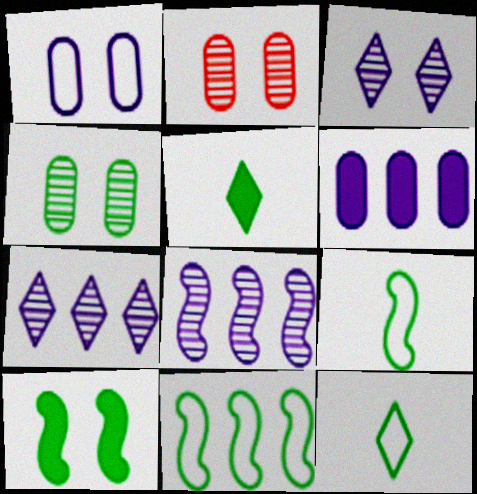[[4, 5, 11]]